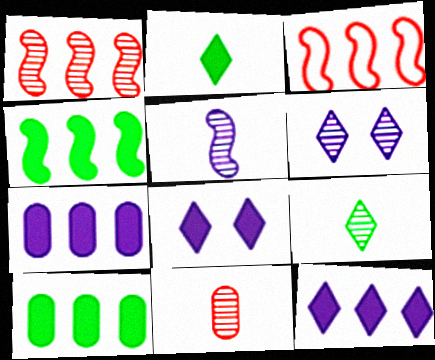[[5, 9, 11]]